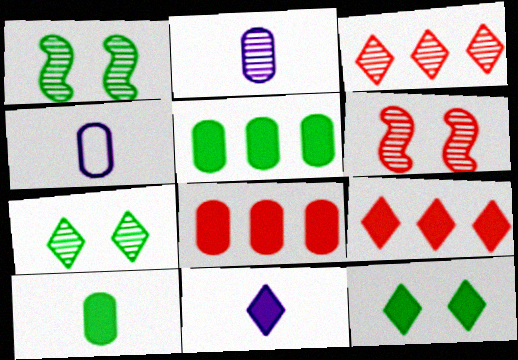[[1, 2, 3], 
[1, 4, 9], 
[9, 11, 12]]